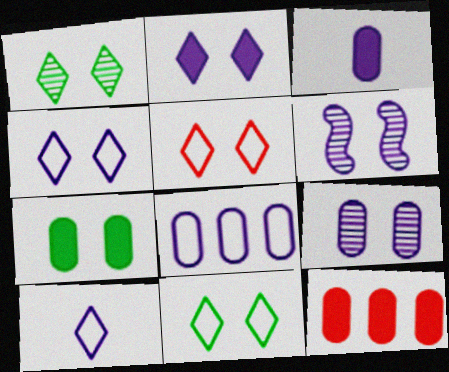[[1, 2, 5], 
[3, 7, 12], 
[3, 8, 9], 
[4, 5, 11], 
[5, 6, 7]]